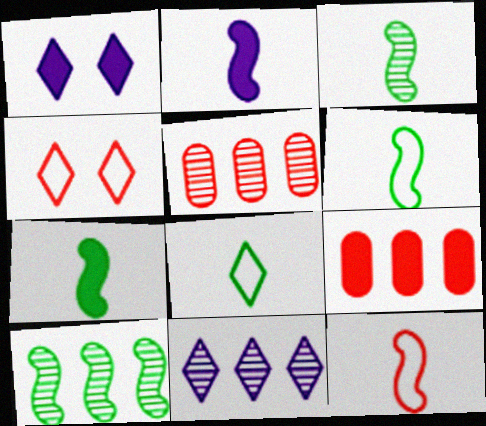[[1, 5, 6], 
[1, 7, 9], 
[2, 3, 12], 
[3, 6, 7], 
[5, 10, 11]]